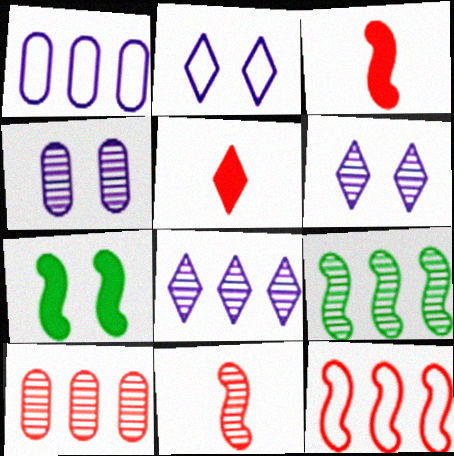[[8, 9, 10]]